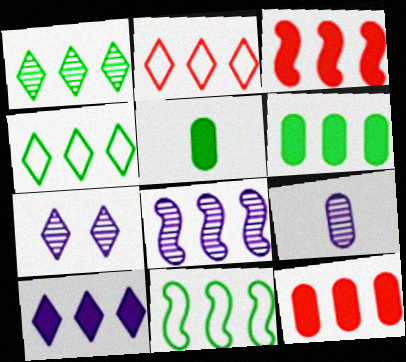[[1, 2, 10], 
[1, 6, 11], 
[2, 6, 8], 
[3, 6, 10], 
[3, 8, 11], 
[4, 8, 12], 
[7, 8, 9]]